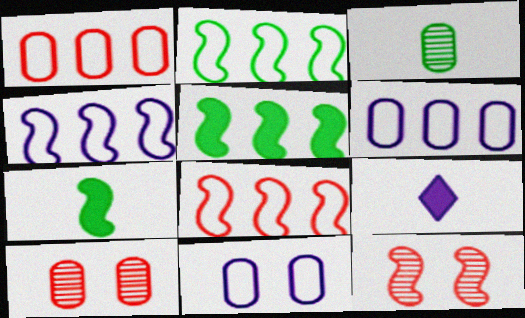[[2, 4, 8], 
[2, 9, 10], 
[4, 7, 12]]